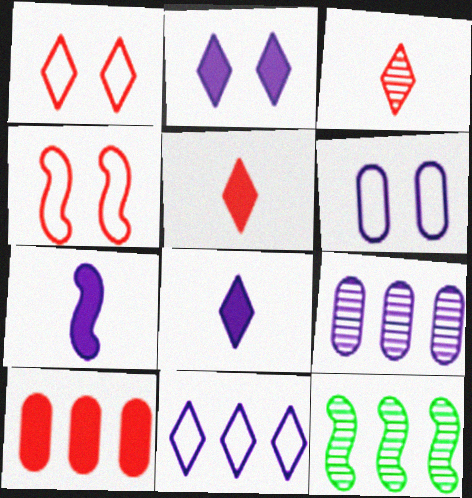[[3, 4, 10], 
[4, 7, 12], 
[5, 6, 12], 
[10, 11, 12]]